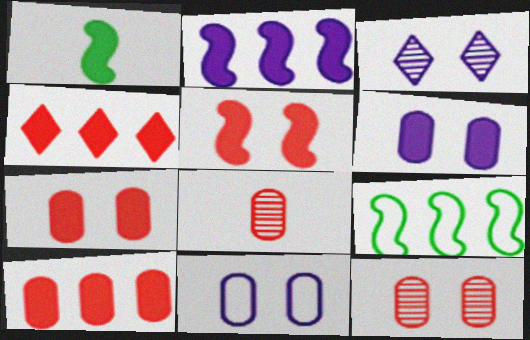[[1, 2, 5], 
[1, 4, 6]]